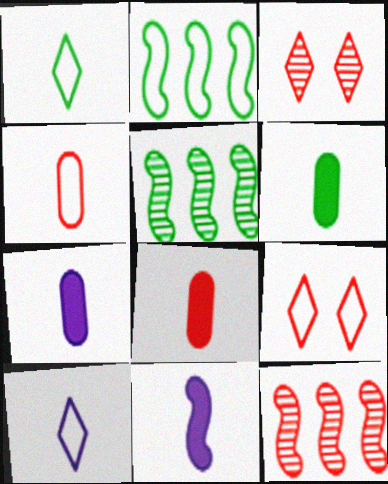[[2, 3, 7], 
[5, 7, 9], 
[6, 7, 8], 
[8, 9, 12]]